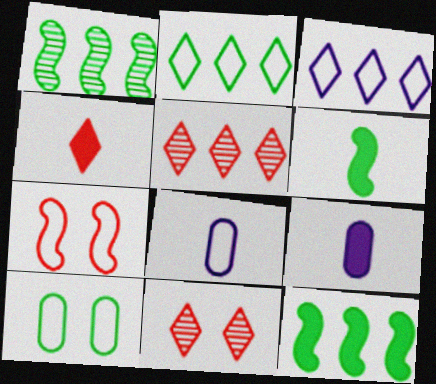[[2, 7, 8], 
[4, 6, 9], 
[8, 11, 12]]